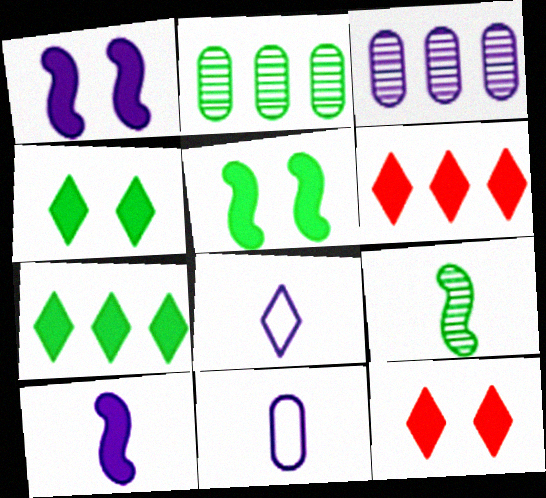[[1, 3, 8]]